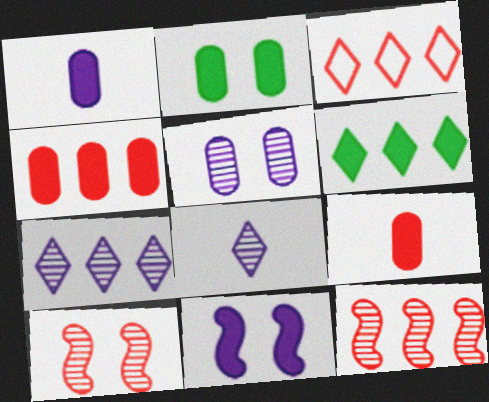[[1, 2, 4], 
[3, 4, 12], 
[3, 6, 7], 
[3, 9, 10], 
[6, 9, 11]]